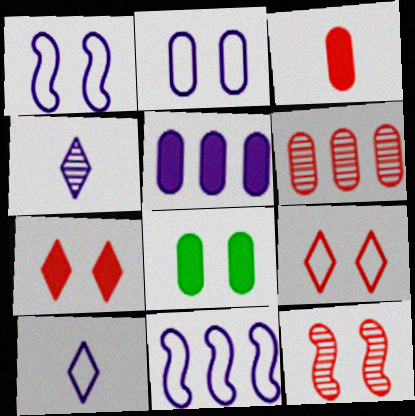[[1, 4, 5], 
[2, 10, 11], 
[3, 5, 8]]